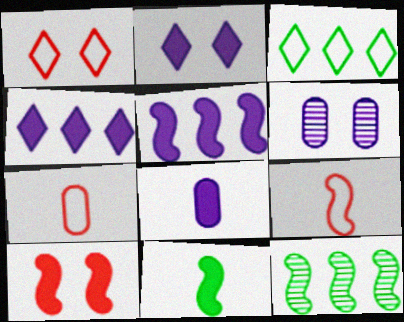[[1, 8, 12], 
[2, 5, 8], 
[2, 7, 12], 
[5, 10, 11]]